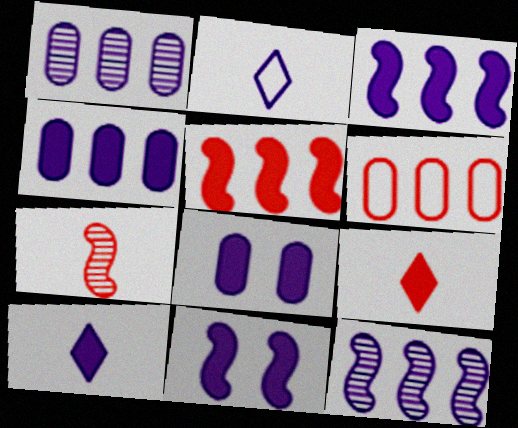[[1, 2, 11], 
[2, 8, 12], 
[3, 8, 10], 
[4, 10, 11]]